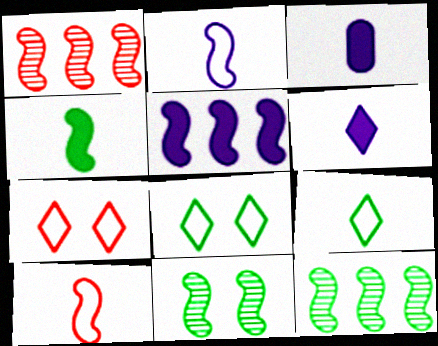[[1, 3, 8], 
[3, 7, 12], 
[5, 10, 11]]